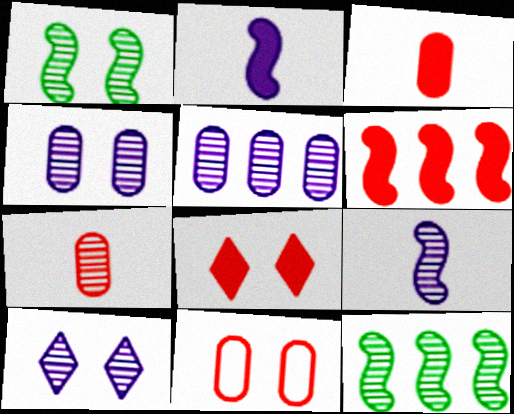[[3, 6, 8], 
[5, 9, 10], 
[7, 10, 12]]